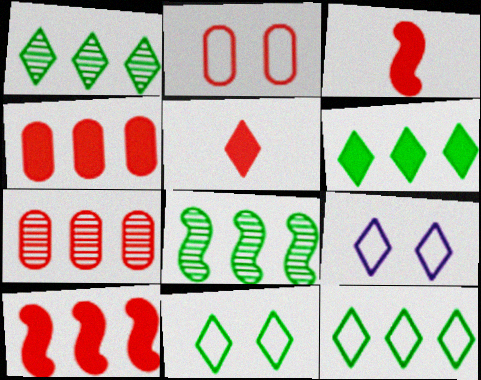[[1, 5, 9], 
[1, 6, 12]]